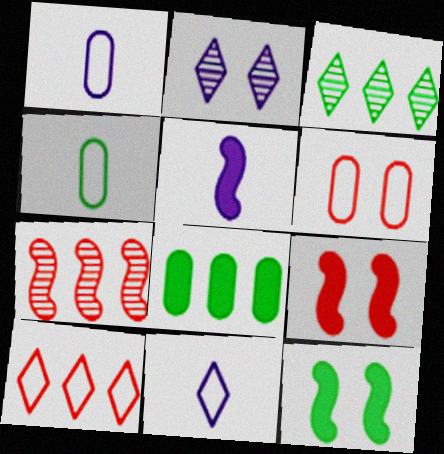[[1, 3, 9], 
[2, 6, 12], 
[3, 4, 12], 
[3, 5, 6]]